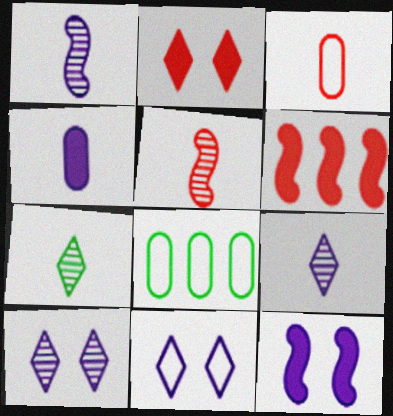[[1, 2, 8]]